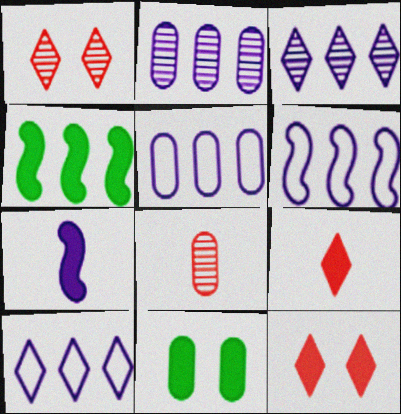[[5, 6, 10], 
[5, 8, 11]]